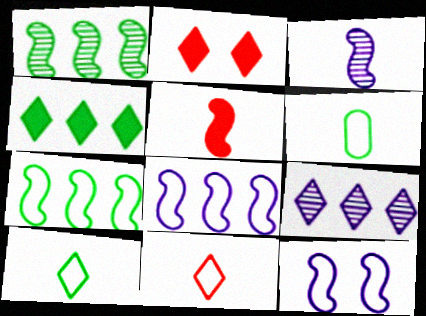[[1, 5, 12], 
[2, 9, 10]]